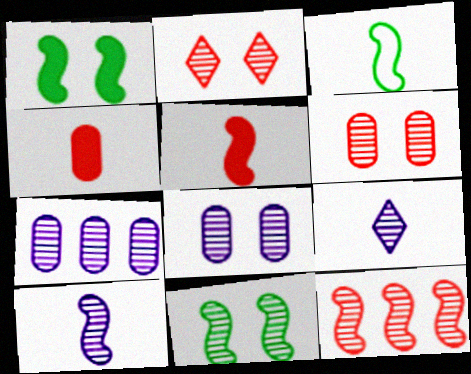[[2, 8, 11], 
[3, 4, 9], 
[3, 5, 10], 
[10, 11, 12]]